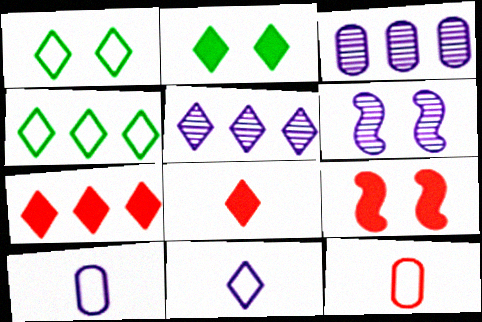[[1, 5, 8], 
[4, 5, 7]]